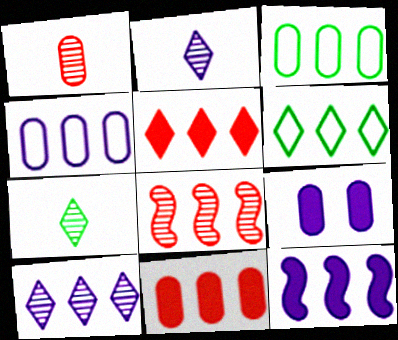[[1, 3, 9], 
[4, 10, 12], 
[5, 6, 10]]